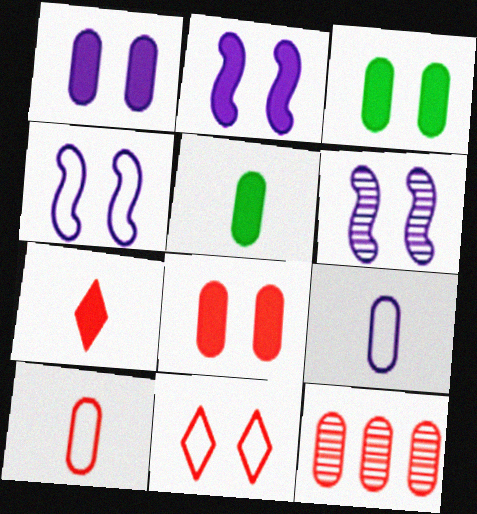[[1, 3, 8], 
[2, 4, 6], 
[3, 6, 11], 
[3, 9, 12], 
[8, 10, 12]]